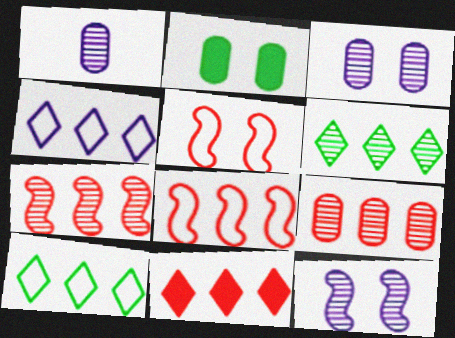[[4, 6, 11], 
[8, 9, 11]]